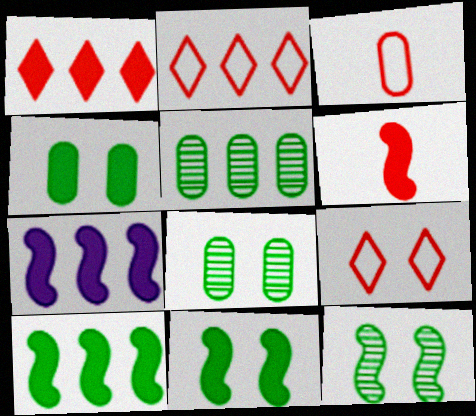[[2, 5, 7], 
[6, 7, 11]]